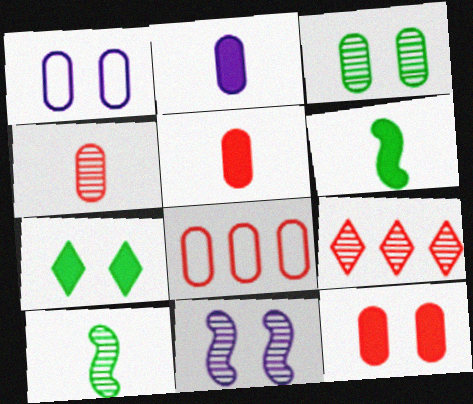[[1, 3, 12], 
[1, 6, 9], 
[2, 3, 8], 
[4, 8, 12]]